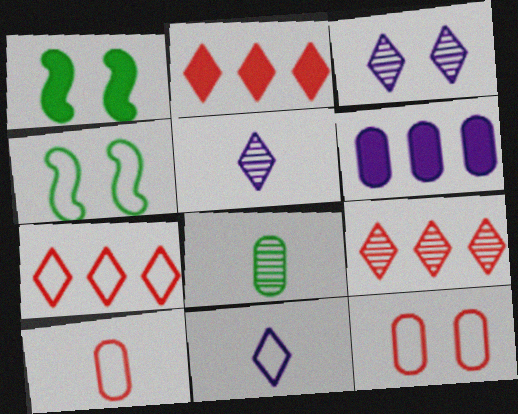[[1, 3, 12], 
[2, 7, 9], 
[6, 8, 12]]